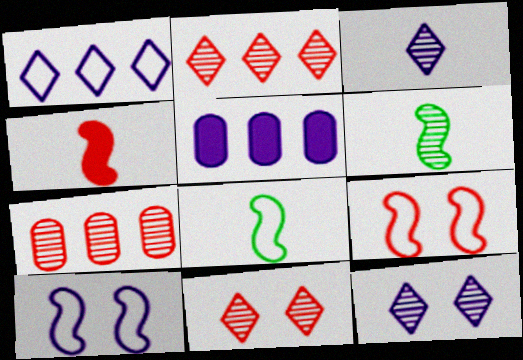[[3, 5, 10], 
[5, 8, 11], 
[6, 7, 12]]